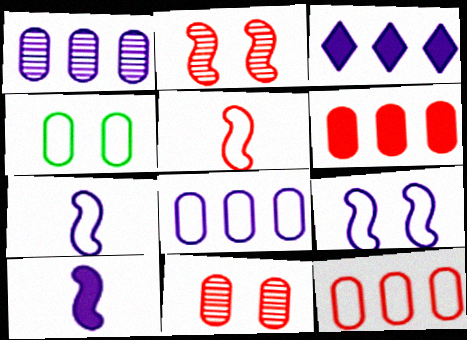[]